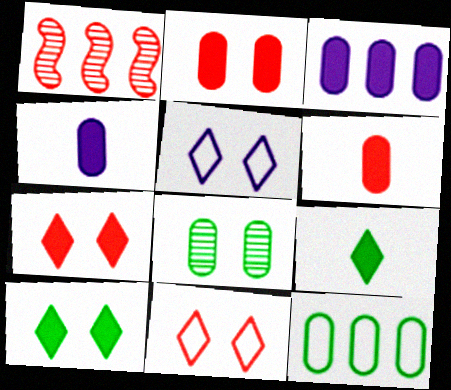[[1, 6, 11]]